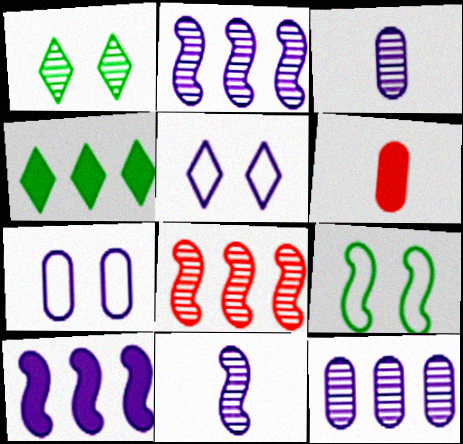[[1, 3, 8], 
[3, 5, 10]]